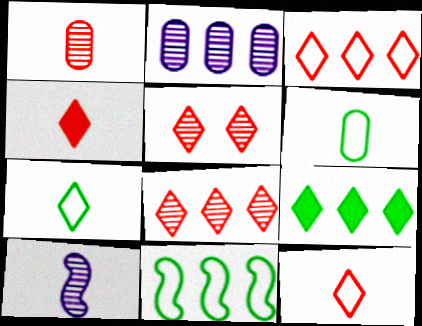[[3, 4, 5], 
[4, 6, 10]]